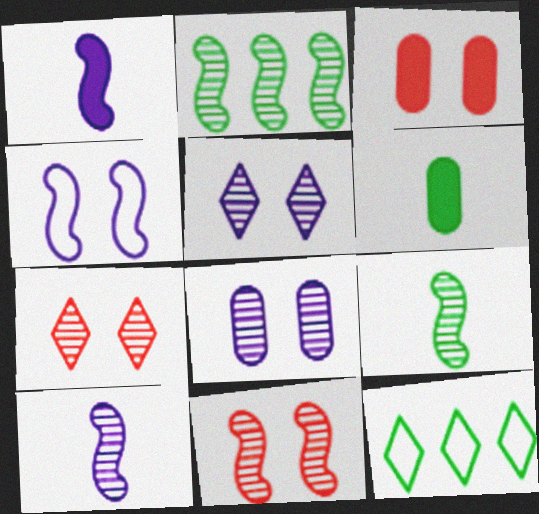[[2, 10, 11], 
[3, 10, 12]]